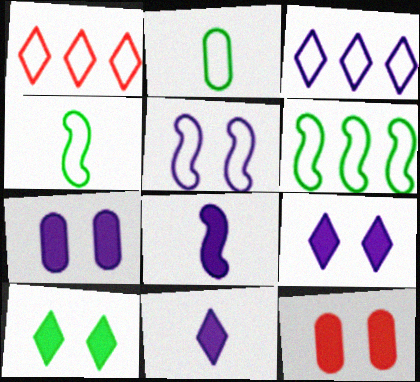[[1, 2, 5]]